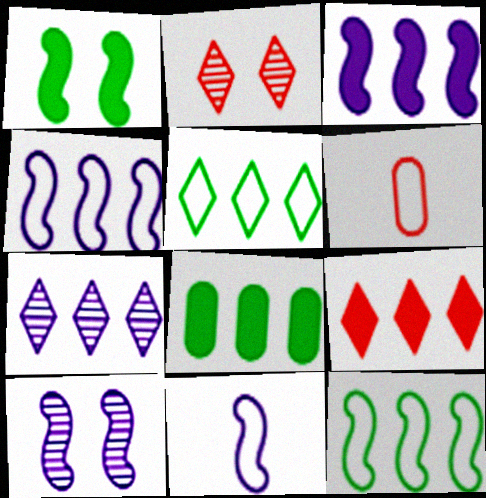[[1, 6, 7], 
[2, 8, 11], 
[3, 8, 9], 
[3, 10, 11], 
[5, 7, 9]]